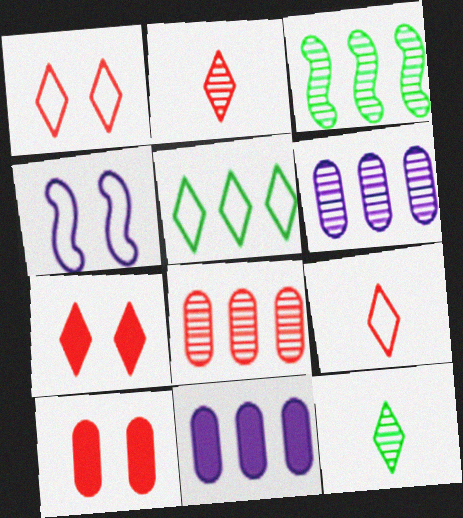[]